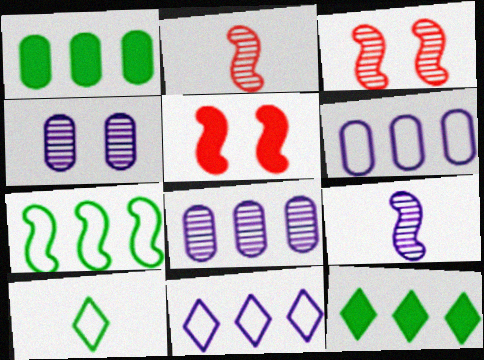[[5, 7, 9], 
[5, 8, 10]]